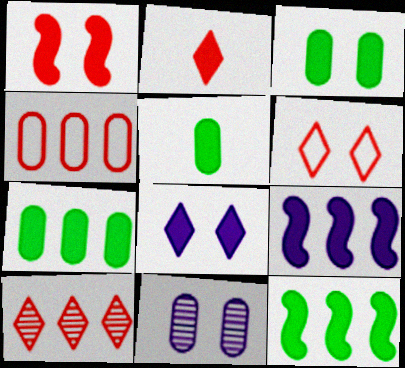[[1, 3, 8], 
[2, 3, 9], 
[2, 6, 10], 
[3, 5, 7], 
[4, 5, 11]]